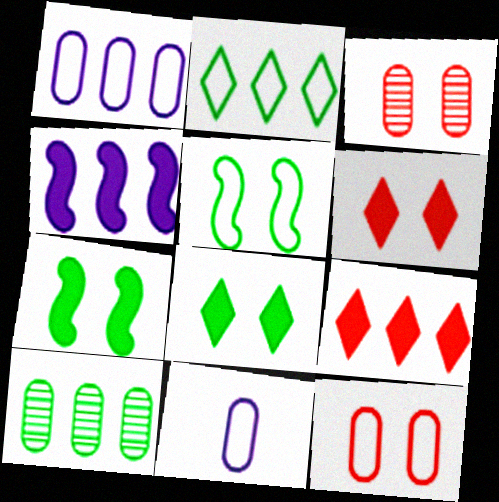[]